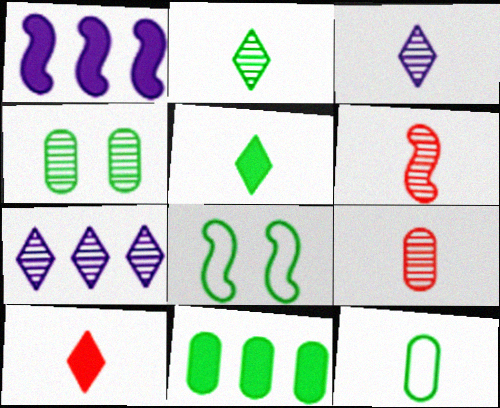[[1, 6, 8], 
[2, 8, 11], 
[4, 6, 7], 
[4, 11, 12]]